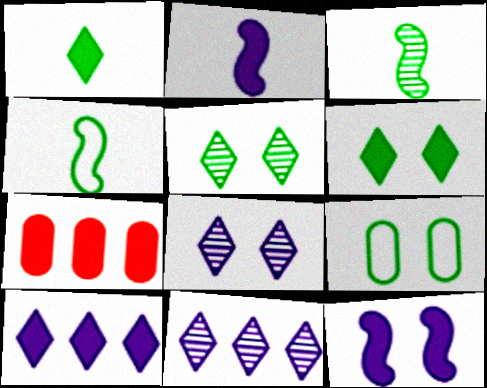[[1, 7, 12], 
[2, 6, 7], 
[4, 7, 8]]